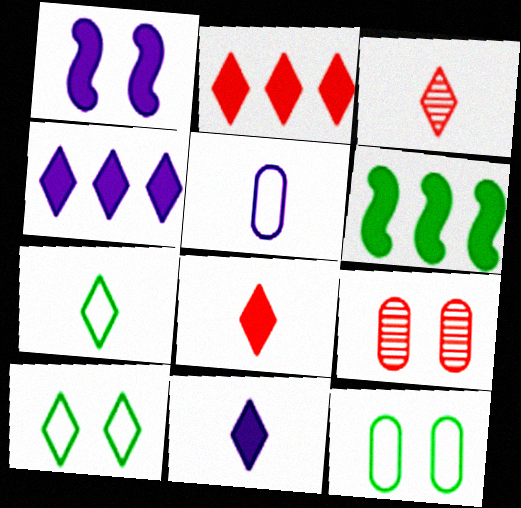[[1, 9, 10], 
[3, 4, 10], 
[3, 7, 11]]